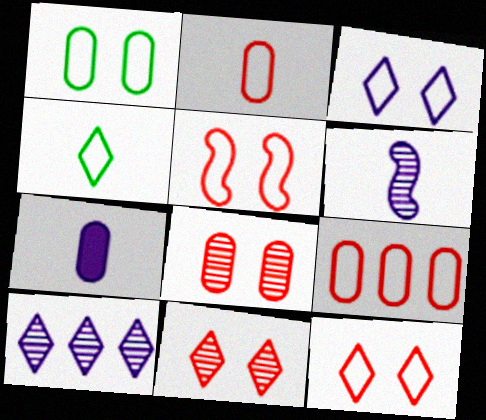[[1, 3, 5]]